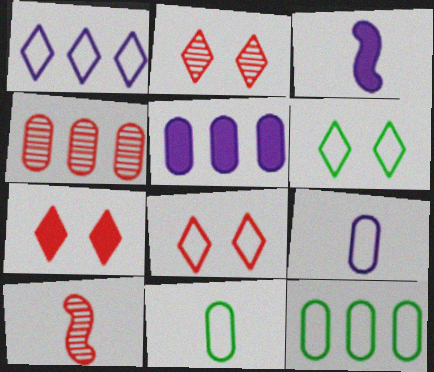[[2, 3, 12], 
[2, 4, 10], 
[2, 7, 8], 
[3, 4, 6], 
[4, 5, 12], 
[5, 6, 10]]